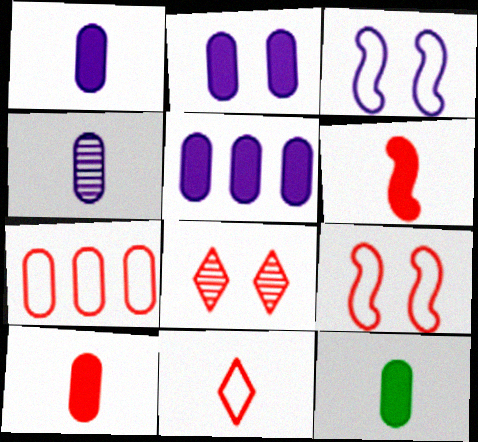[[1, 2, 5], 
[1, 10, 12], 
[6, 7, 8], 
[7, 9, 11]]